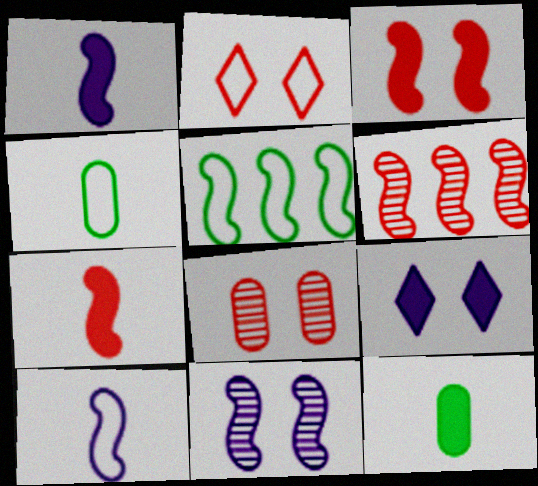[[2, 3, 8], 
[4, 6, 9], 
[5, 7, 11]]